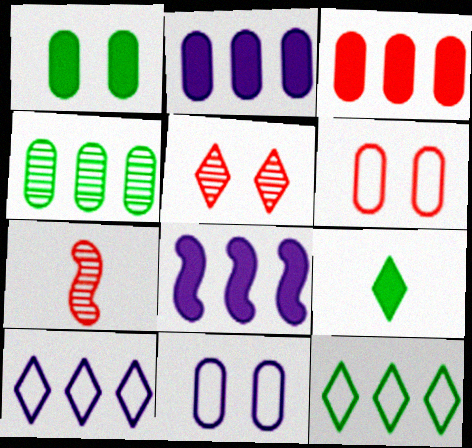[[1, 7, 10], 
[5, 9, 10]]